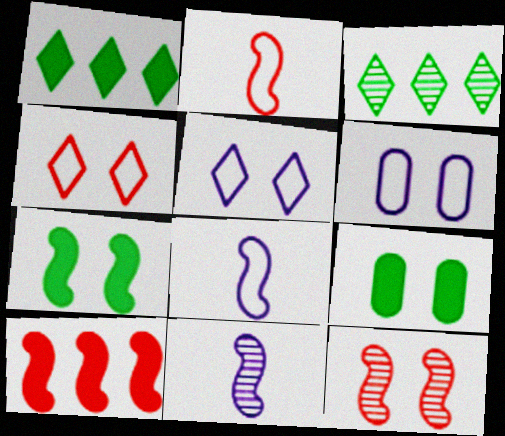[[2, 10, 12], 
[5, 9, 12]]